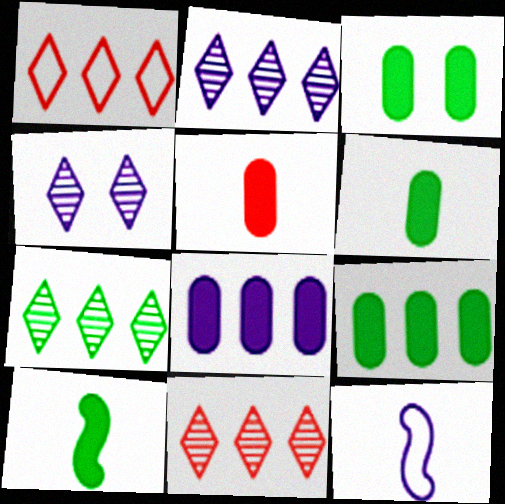[[2, 7, 11], 
[3, 5, 8], 
[3, 6, 9], 
[3, 11, 12], 
[4, 8, 12]]